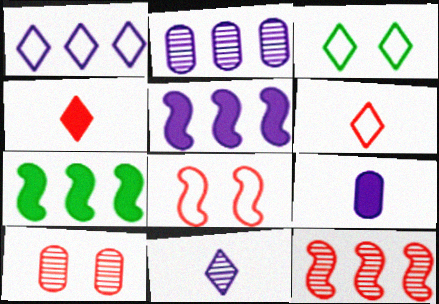[[1, 2, 5], 
[1, 3, 6], 
[3, 9, 12]]